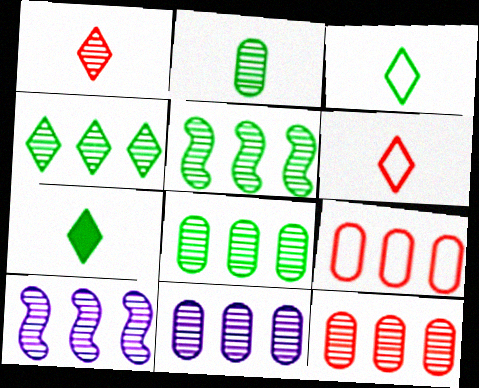[[4, 5, 8], 
[4, 10, 12], 
[8, 11, 12]]